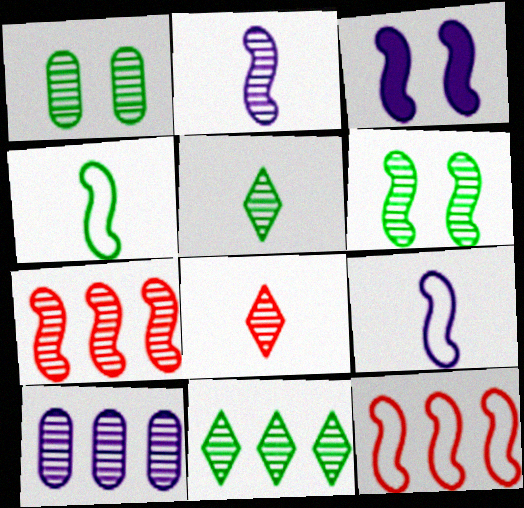[[2, 6, 7], 
[3, 4, 7], 
[6, 8, 10], 
[7, 10, 11]]